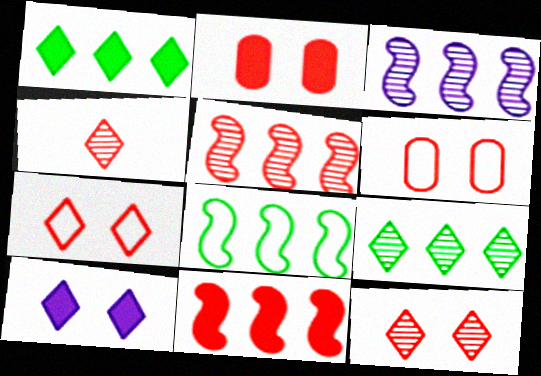[[3, 8, 11], 
[4, 6, 11]]